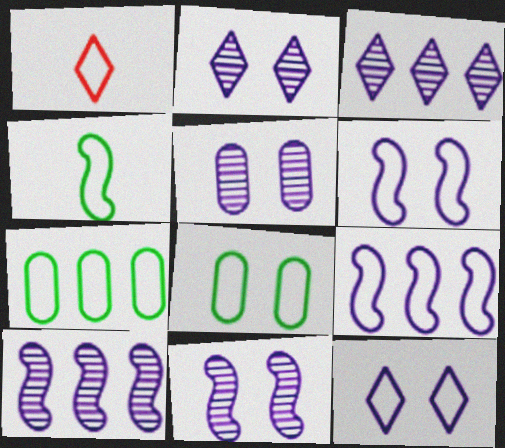[[1, 6, 7], 
[1, 8, 9], 
[2, 5, 11]]